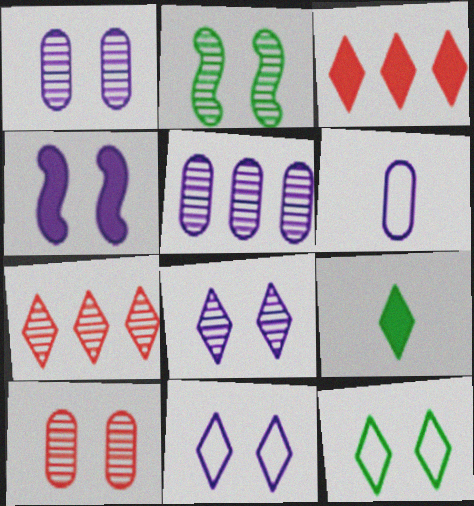[[1, 4, 11], 
[2, 3, 6], 
[2, 8, 10], 
[4, 10, 12], 
[7, 9, 11]]